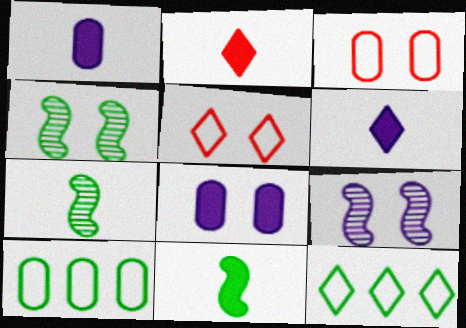[[1, 2, 11], 
[2, 9, 10], 
[4, 5, 8]]